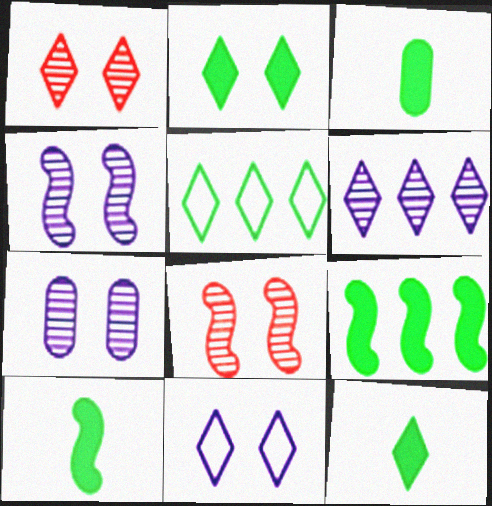[[1, 2, 11], 
[2, 3, 9], 
[3, 10, 12]]